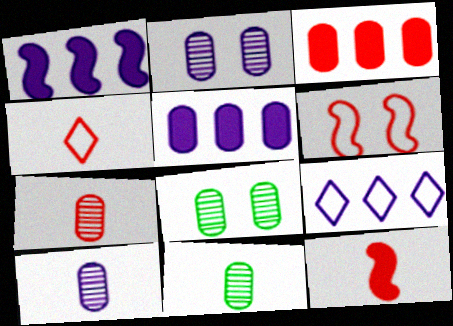[[1, 4, 8], 
[4, 7, 12], 
[7, 10, 11], 
[8, 9, 12]]